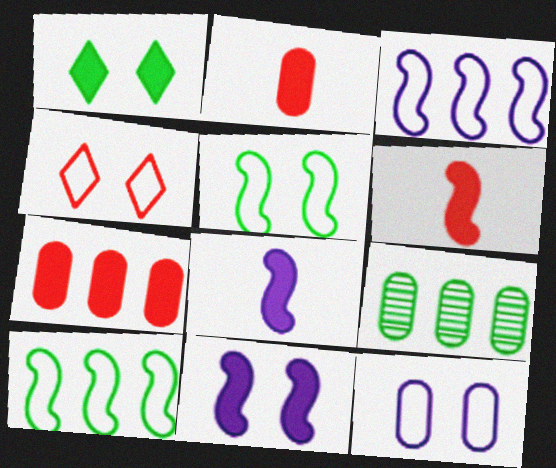[[1, 7, 8], 
[2, 9, 12], 
[4, 5, 12], 
[4, 8, 9]]